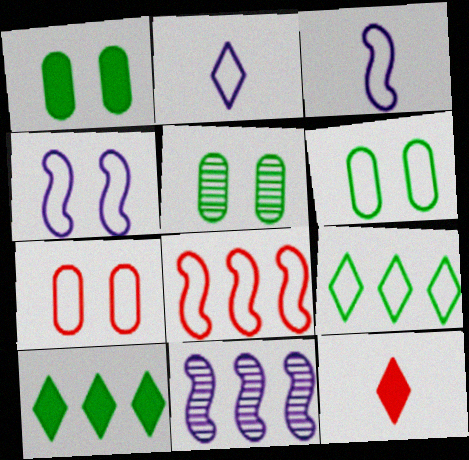[[1, 5, 6], 
[2, 6, 8], 
[3, 7, 9], 
[6, 11, 12]]